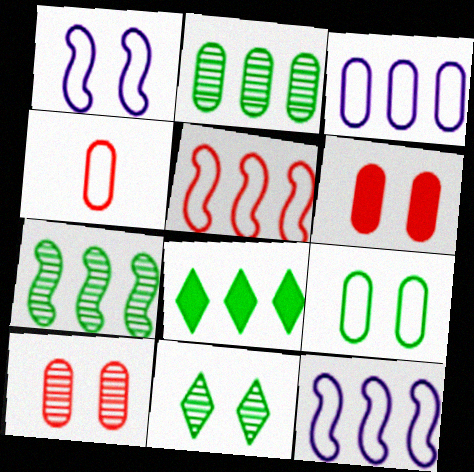[[1, 6, 11], 
[3, 4, 9]]